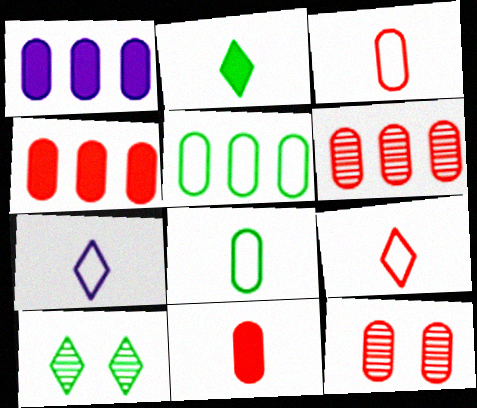[[1, 5, 6], 
[1, 8, 12], 
[3, 4, 12]]